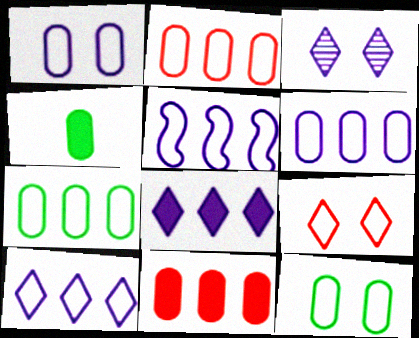[[2, 6, 7], 
[5, 6, 10]]